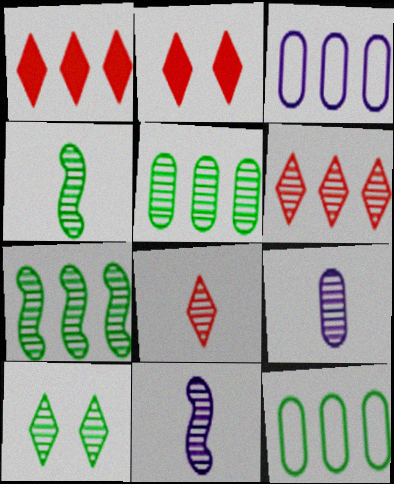[[1, 3, 7], 
[2, 3, 4], 
[2, 11, 12], 
[4, 5, 10], 
[4, 8, 9]]